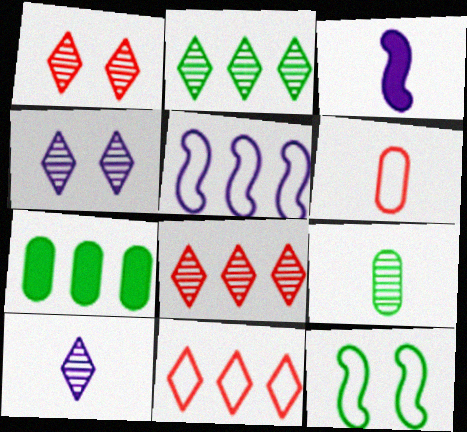[[1, 2, 10], 
[5, 7, 8]]